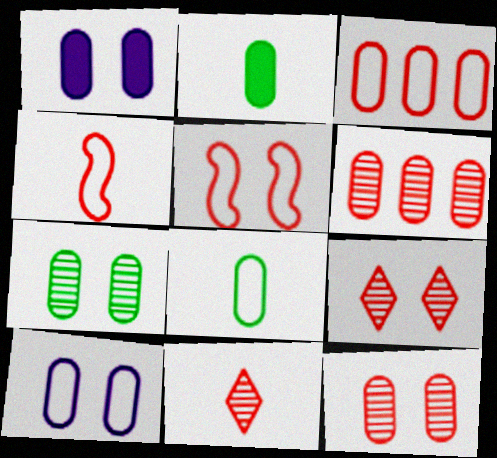[[1, 6, 8], 
[2, 6, 10], 
[3, 8, 10]]